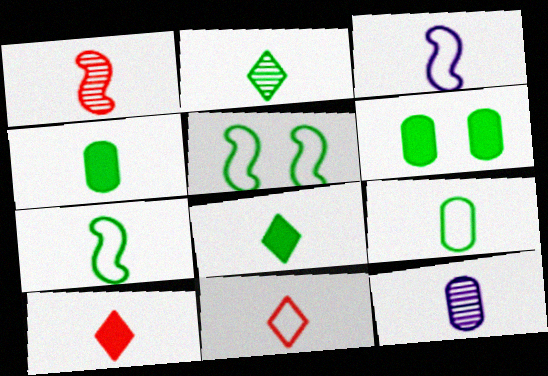[[1, 2, 12], 
[2, 4, 7], 
[3, 9, 11], 
[7, 10, 12]]